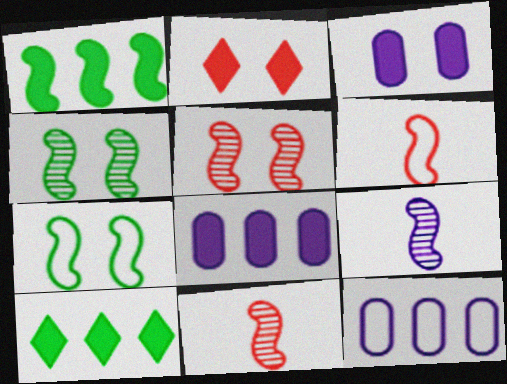[]